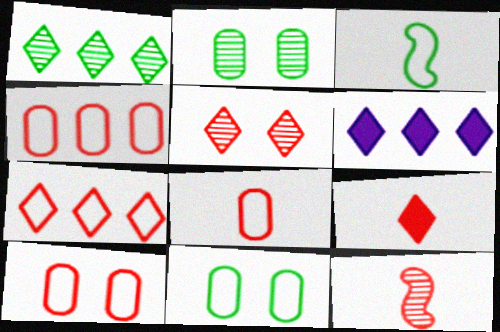[[1, 6, 7], 
[4, 8, 10], 
[5, 7, 9], 
[6, 11, 12], 
[8, 9, 12]]